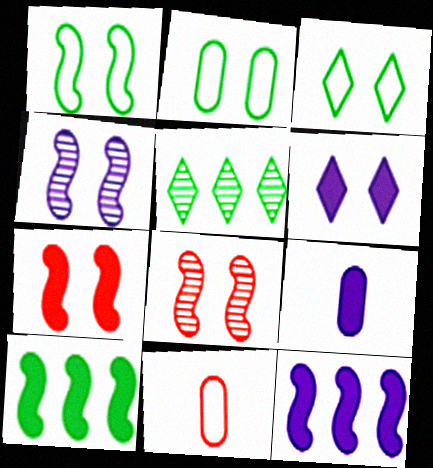[[1, 2, 3], 
[1, 4, 7], 
[2, 6, 8], 
[6, 9, 12]]